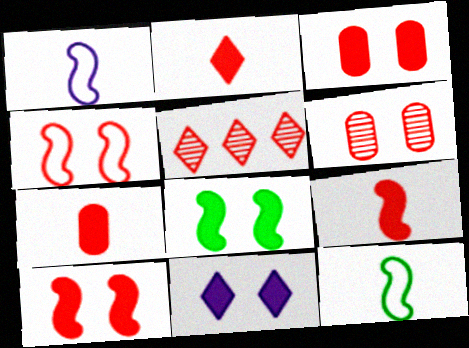[[2, 7, 9], 
[3, 8, 11], 
[4, 5, 7]]